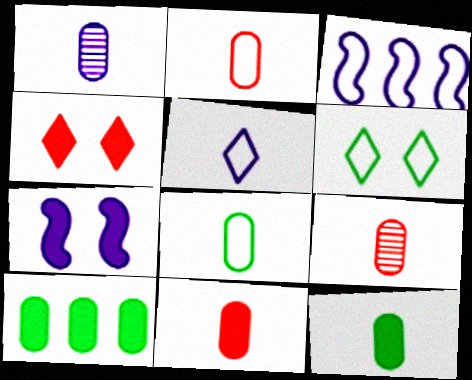[[1, 2, 12], 
[1, 8, 11], 
[2, 3, 6], 
[2, 9, 11]]